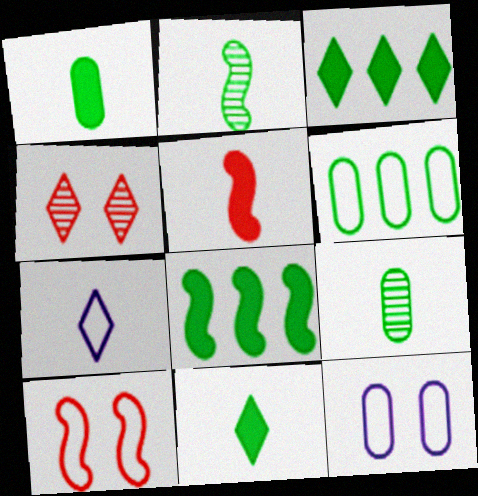[[3, 4, 7], 
[5, 7, 9], 
[6, 7, 10]]